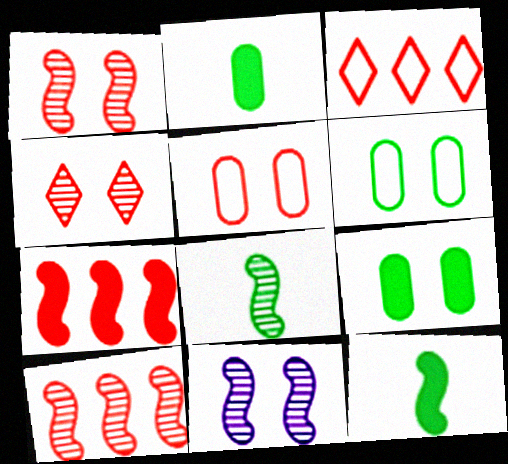[[2, 3, 11], 
[8, 10, 11]]